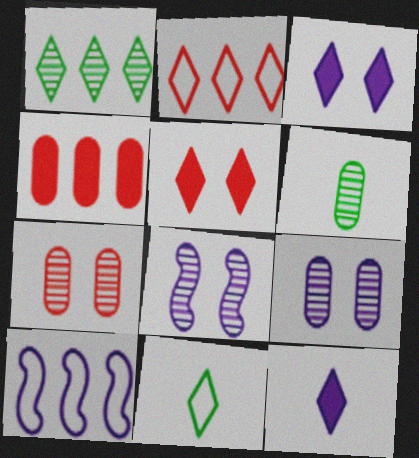[[1, 4, 10], 
[4, 8, 11], 
[5, 6, 10], 
[9, 10, 12]]